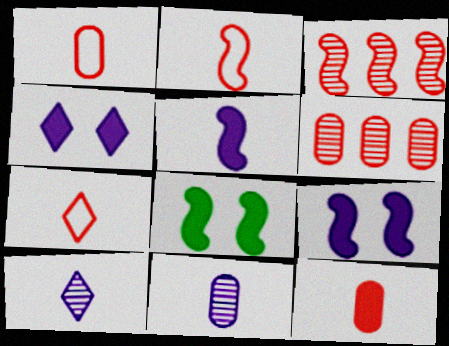[[1, 2, 7]]